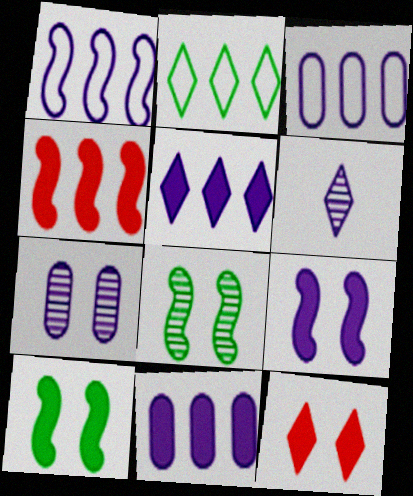[[2, 6, 12], 
[3, 6, 9]]